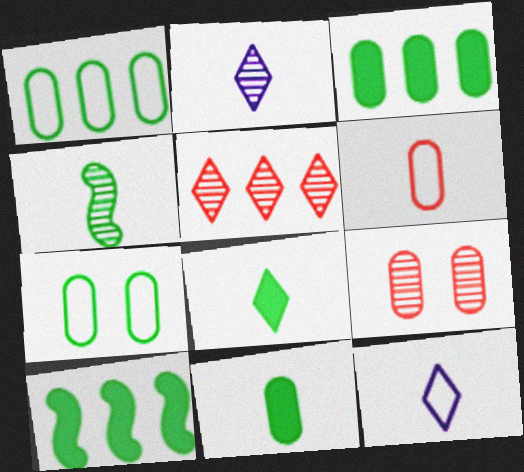[[9, 10, 12]]